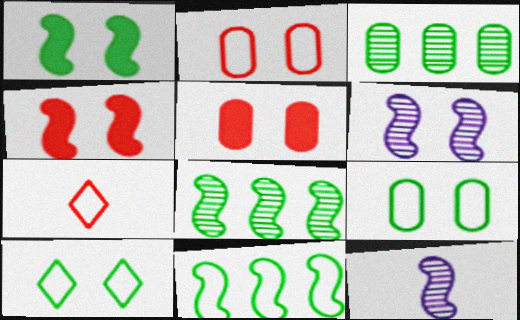[[4, 11, 12], 
[5, 6, 10]]